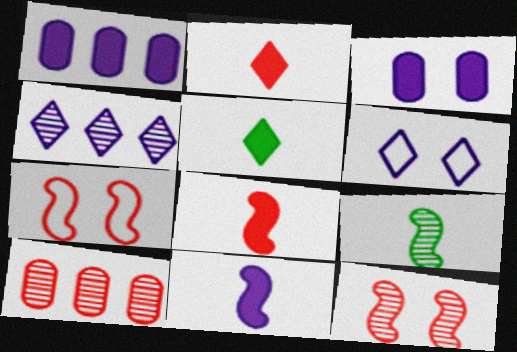[[2, 7, 10]]